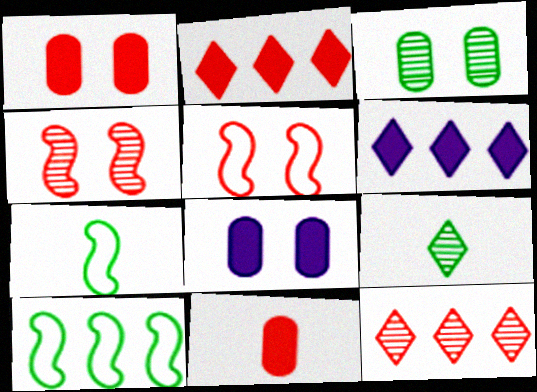[[5, 11, 12], 
[7, 8, 12]]